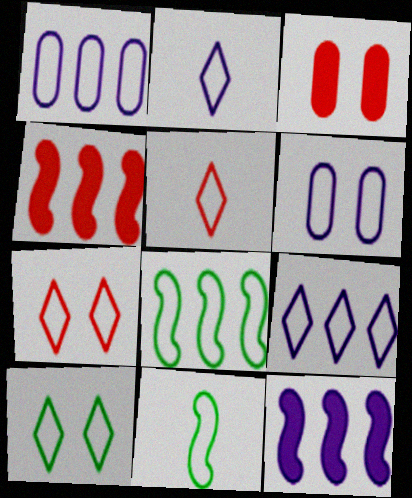[[1, 7, 11], 
[5, 6, 8], 
[5, 9, 10]]